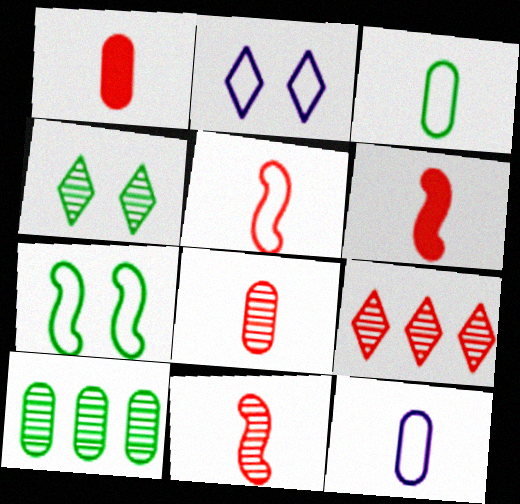[[2, 6, 10], 
[5, 6, 11]]